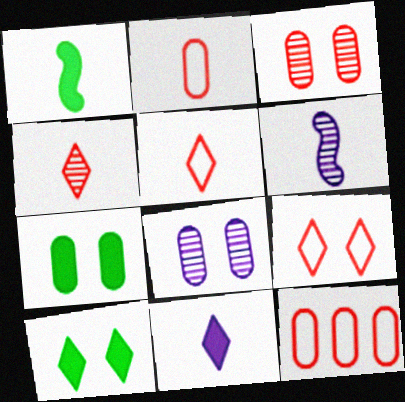[[6, 10, 12]]